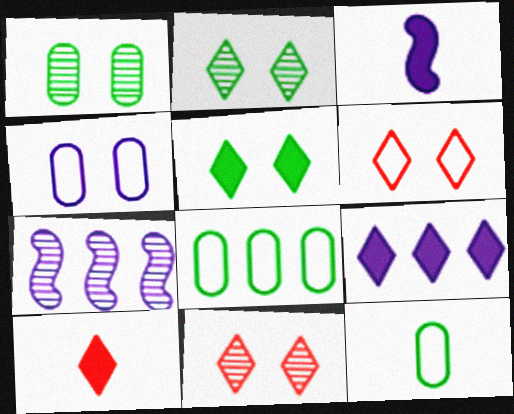[[3, 8, 11], 
[5, 9, 10]]